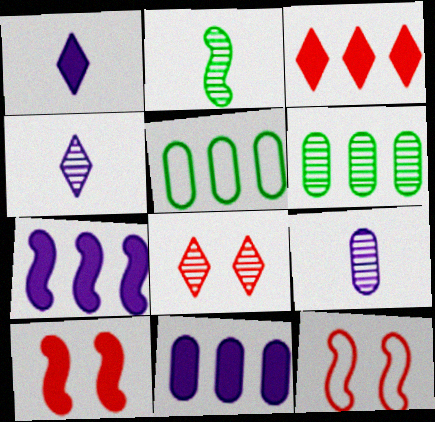[[1, 6, 12], 
[2, 7, 12], 
[4, 5, 10]]